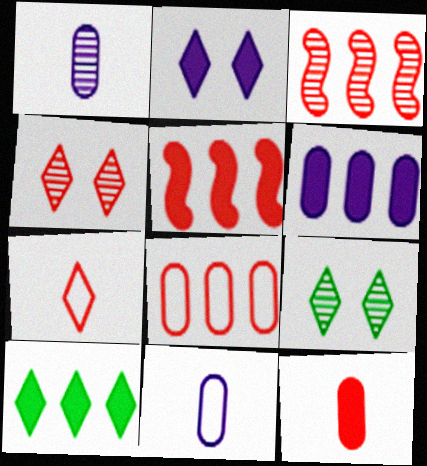[[1, 3, 9], 
[5, 6, 10], 
[5, 9, 11]]